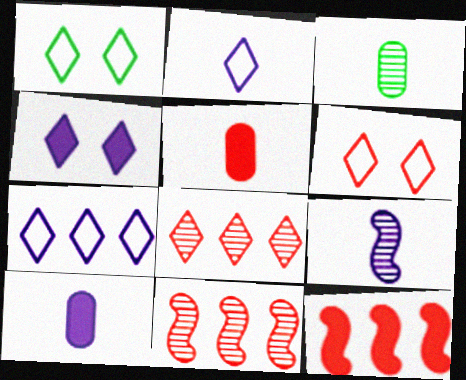[[1, 10, 11], 
[2, 9, 10], 
[5, 6, 11]]